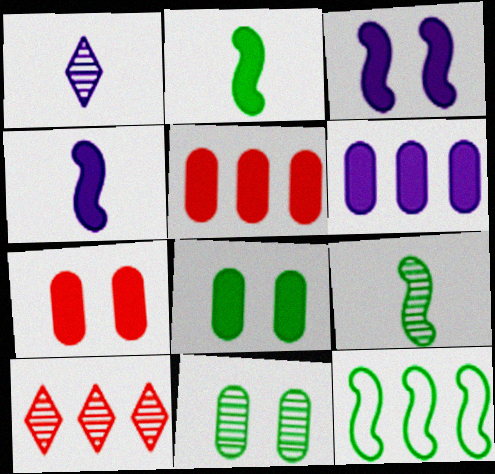[[1, 7, 12], 
[6, 10, 12]]